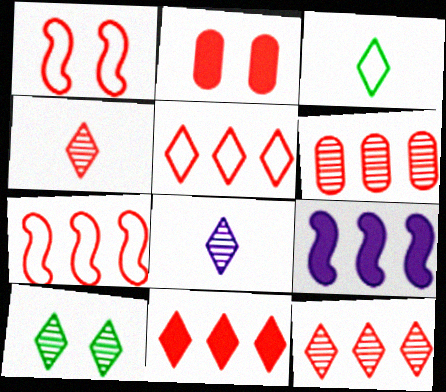[[2, 4, 7], 
[5, 11, 12], 
[6, 7, 11], 
[8, 10, 12]]